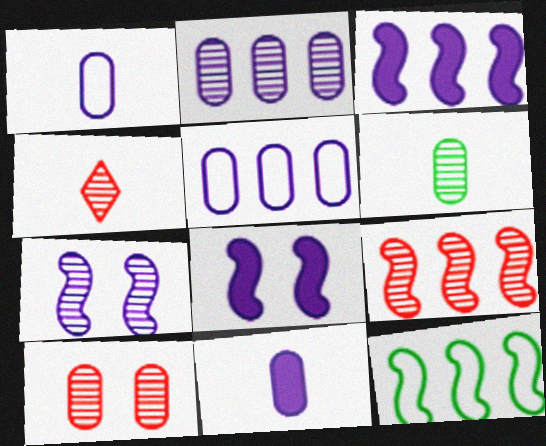[[2, 6, 10], 
[3, 9, 12], 
[4, 9, 10]]